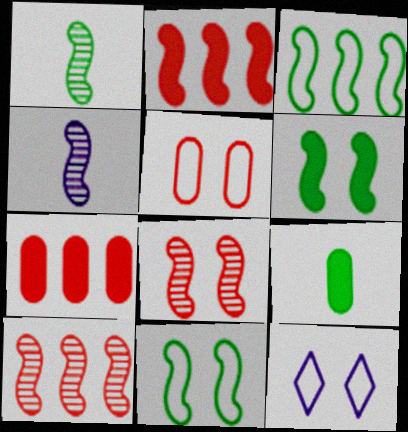[[1, 3, 6], 
[1, 7, 12], 
[2, 4, 11], 
[5, 11, 12], 
[9, 10, 12]]